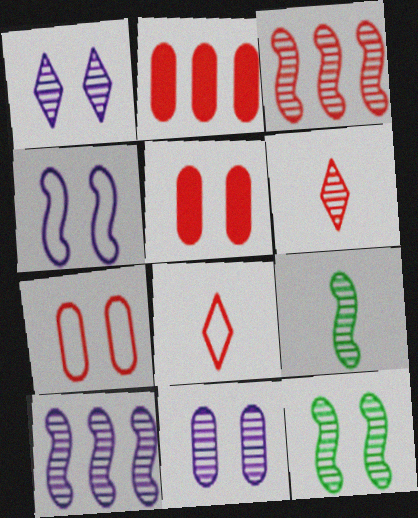[[3, 5, 8]]